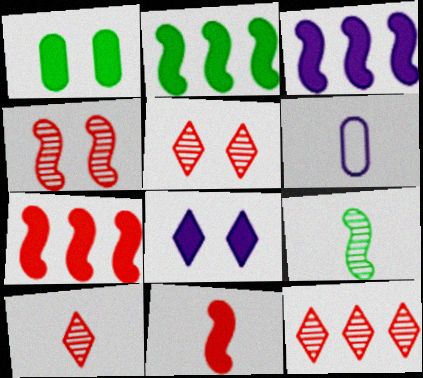[[2, 3, 7], 
[2, 5, 6], 
[5, 10, 12]]